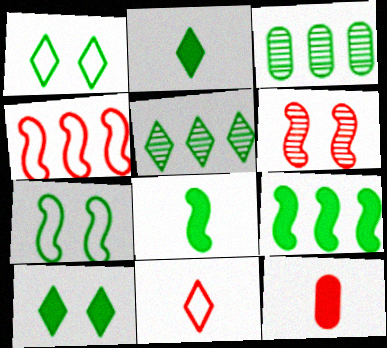[[1, 2, 5], 
[1, 3, 8], 
[2, 3, 7]]